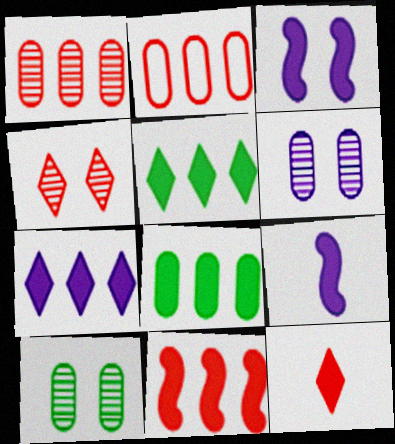[[3, 8, 12], 
[7, 8, 11]]